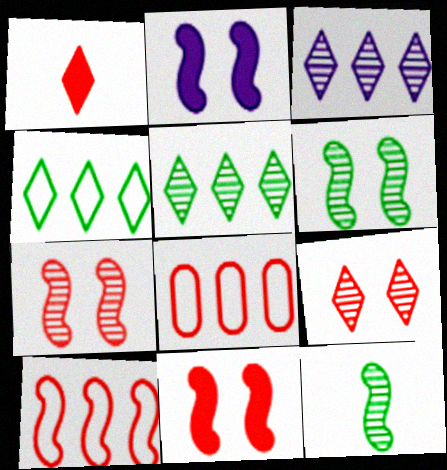[[1, 7, 8], 
[2, 10, 12]]